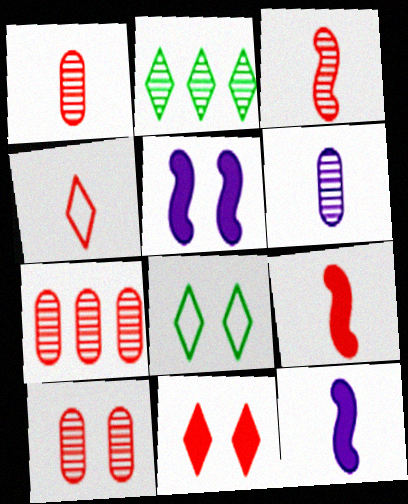[[1, 4, 9], 
[1, 7, 10], 
[5, 8, 10], 
[7, 8, 12]]